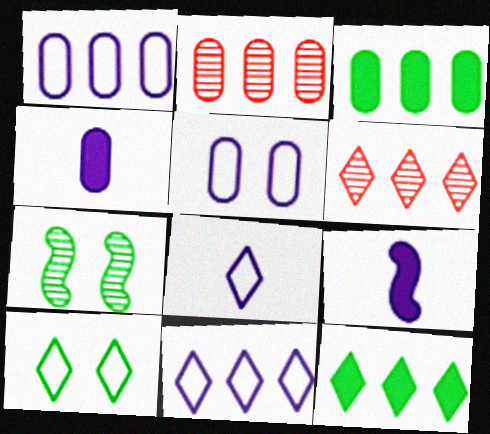[[1, 2, 3], 
[2, 9, 10], 
[6, 11, 12]]